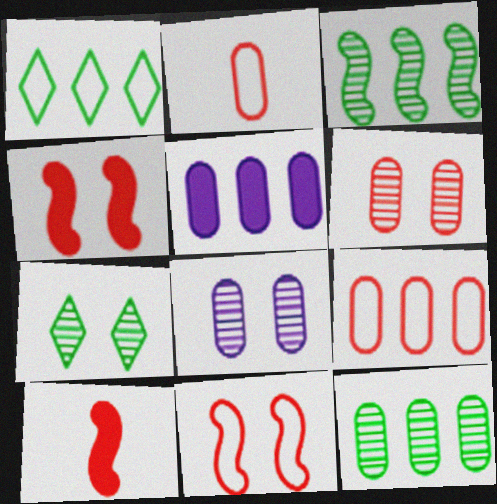[[1, 8, 10], 
[5, 9, 12]]